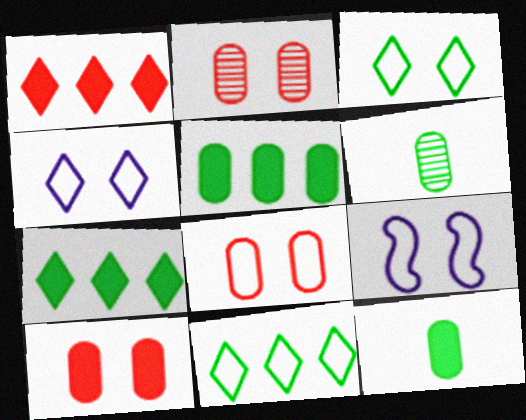[[1, 6, 9], 
[2, 8, 10], 
[3, 8, 9]]